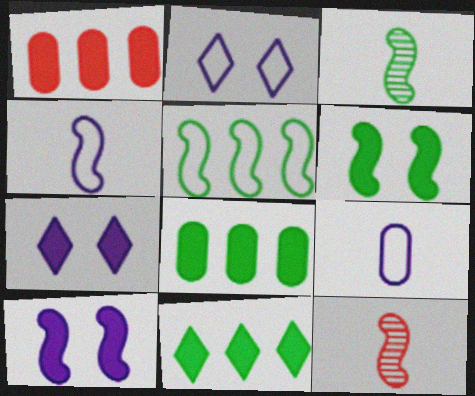[[1, 2, 3], 
[2, 8, 12], 
[3, 5, 6], 
[5, 10, 12]]